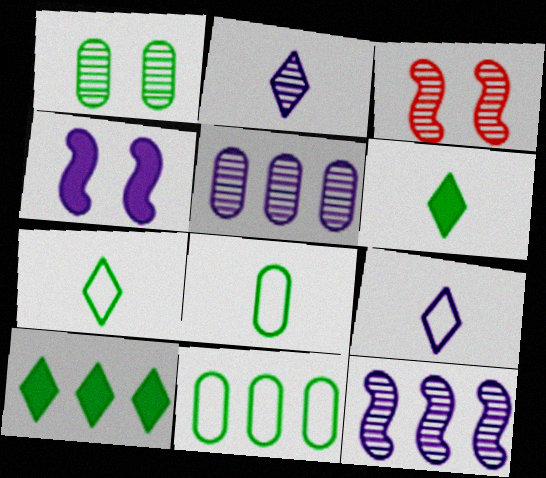[[4, 5, 9]]